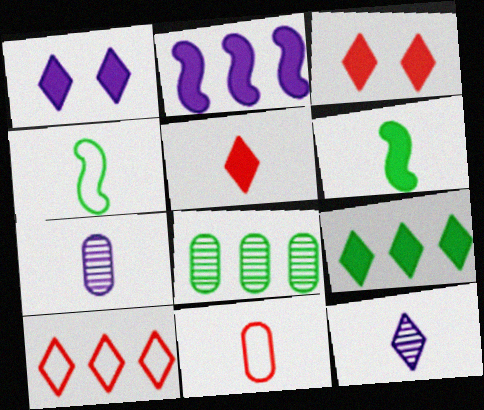[[1, 5, 9], 
[2, 8, 10], 
[4, 5, 7], 
[6, 11, 12]]